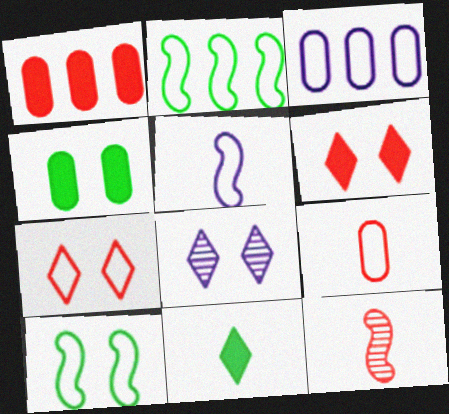[[1, 7, 12]]